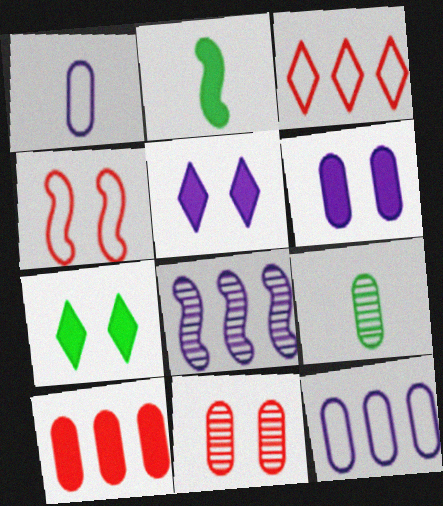[[1, 5, 8], 
[2, 4, 8], 
[2, 5, 10]]